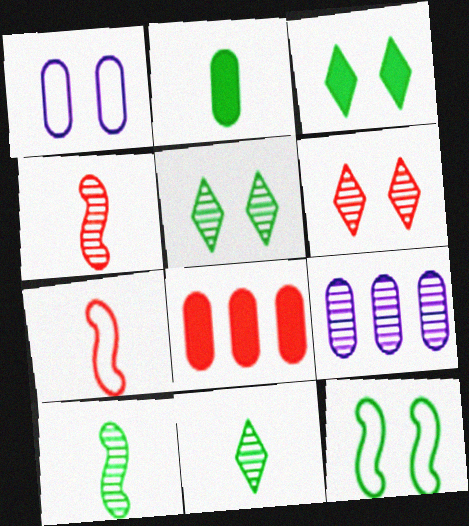[[3, 7, 9], 
[4, 5, 9], 
[6, 7, 8], 
[6, 9, 10]]